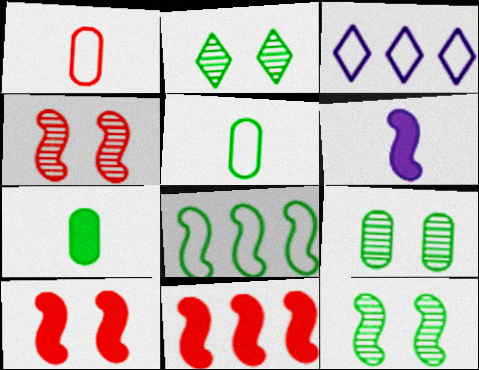[[2, 7, 8], 
[2, 9, 12], 
[3, 4, 7], 
[4, 6, 8]]